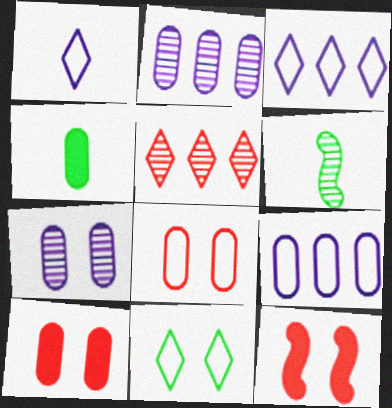[[2, 4, 8], 
[3, 6, 10], 
[5, 6, 7], 
[7, 11, 12]]